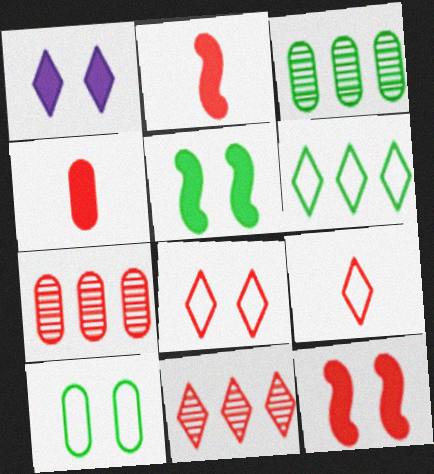[[2, 7, 8], 
[7, 9, 12]]